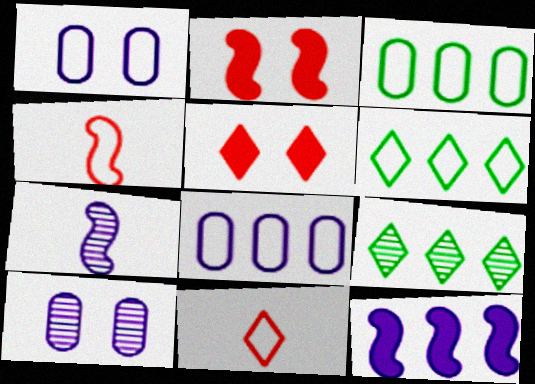[[1, 4, 6], 
[3, 5, 7]]